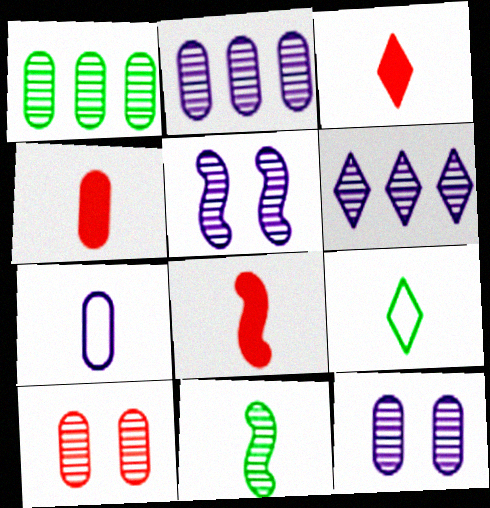[[3, 4, 8], 
[3, 7, 11], 
[6, 10, 11]]